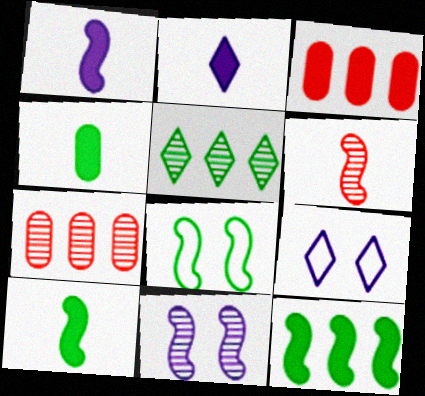[[2, 7, 8], 
[4, 5, 8], 
[7, 9, 10]]